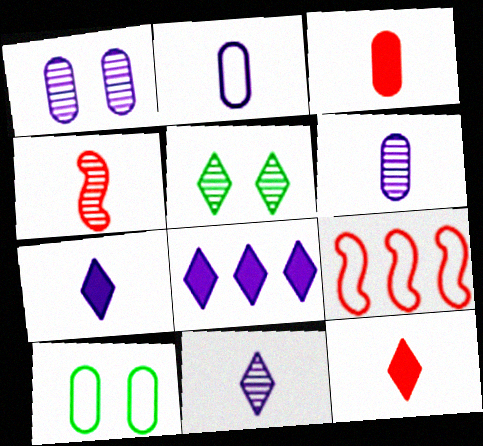[[4, 8, 10]]